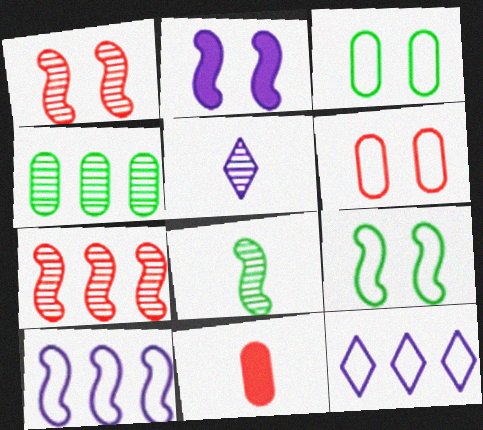[[1, 2, 9], 
[1, 4, 5]]